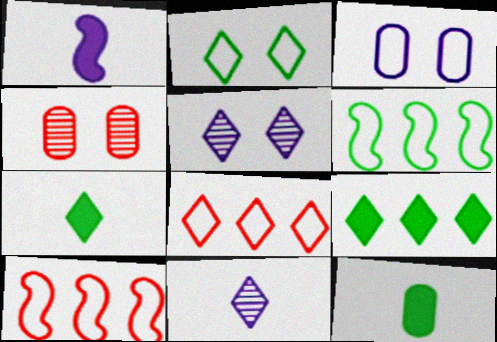[[5, 7, 8], 
[5, 10, 12]]